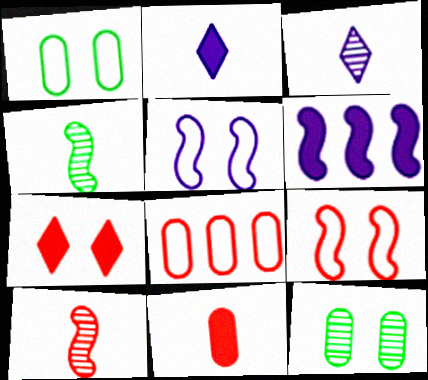[[4, 6, 9], 
[5, 7, 12], 
[7, 8, 10]]